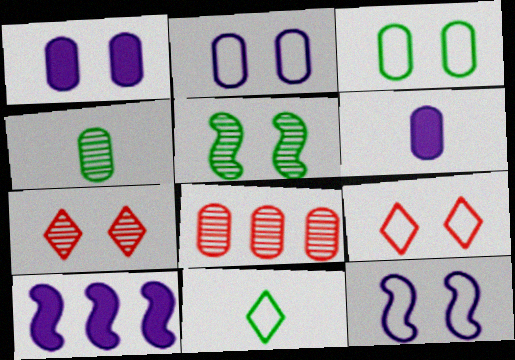[[1, 5, 9], 
[3, 6, 8], 
[3, 9, 12], 
[4, 9, 10]]